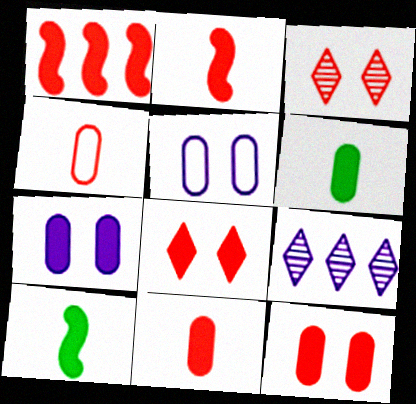[[1, 3, 4], 
[1, 8, 11]]